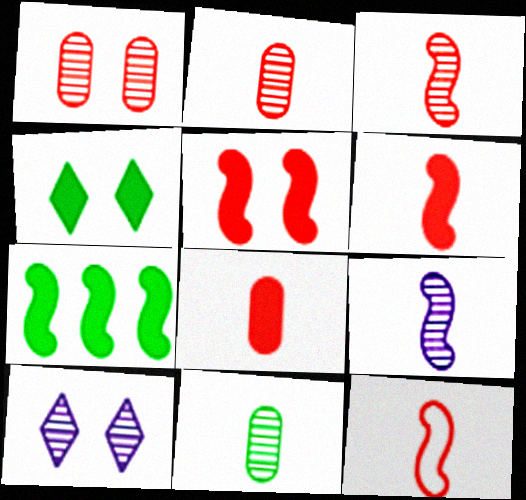[[3, 6, 12]]